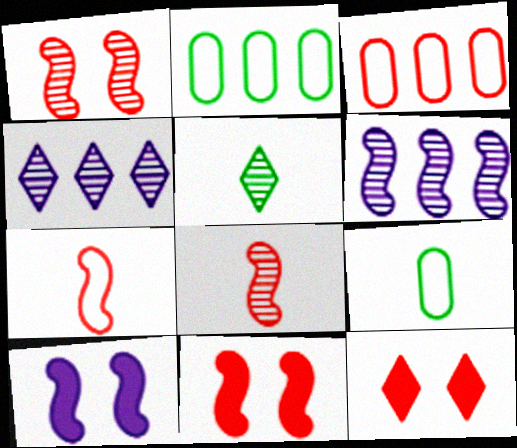[[3, 5, 10], 
[3, 8, 12], 
[4, 9, 11], 
[6, 9, 12]]